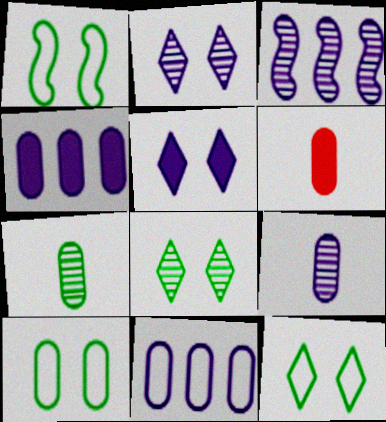[[1, 10, 12], 
[2, 3, 9], 
[3, 6, 12]]